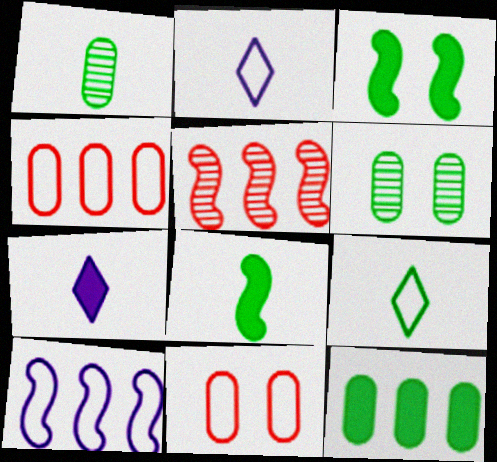[[1, 8, 9], 
[9, 10, 11]]